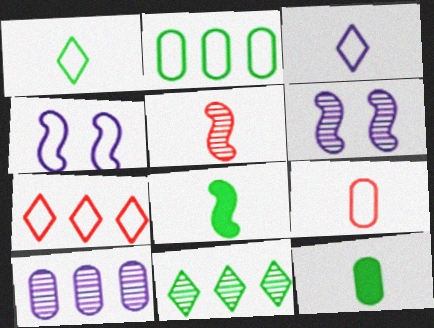[[3, 5, 12], 
[6, 7, 12]]